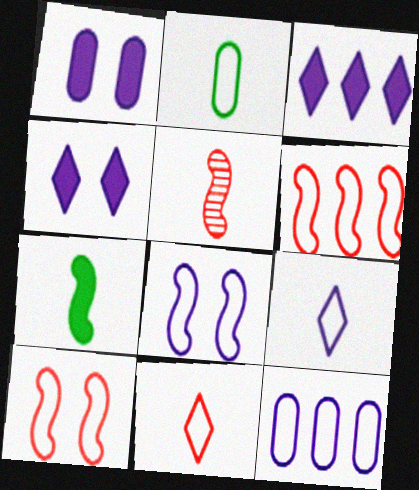[[8, 9, 12]]